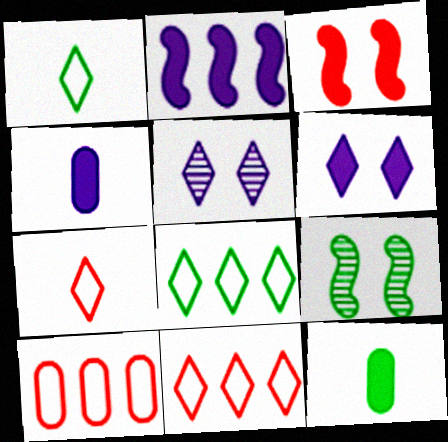[[2, 4, 6], 
[4, 9, 11], 
[8, 9, 12]]